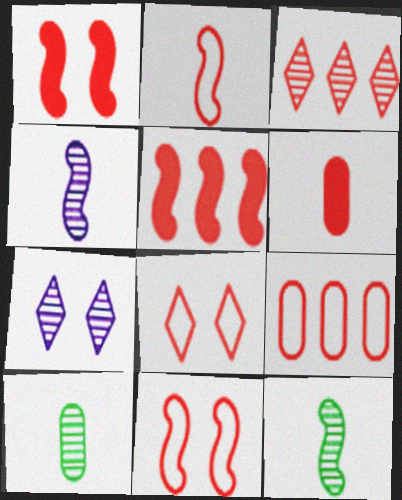[[2, 8, 9], 
[3, 5, 9], 
[3, 6, 11]]